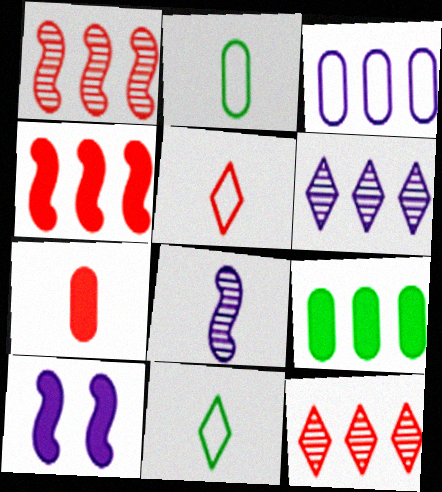[[2, 10, 12], 
[7, 8, 11]]